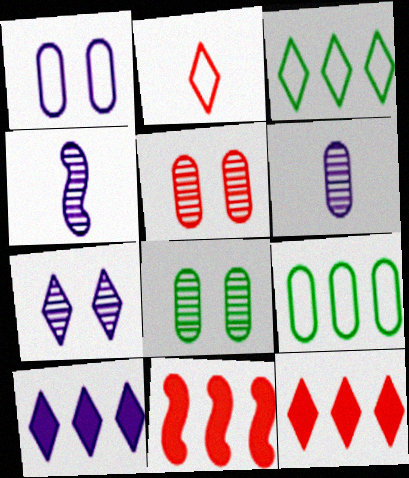[[1, 4, 10], 
[2, 5, 11]]